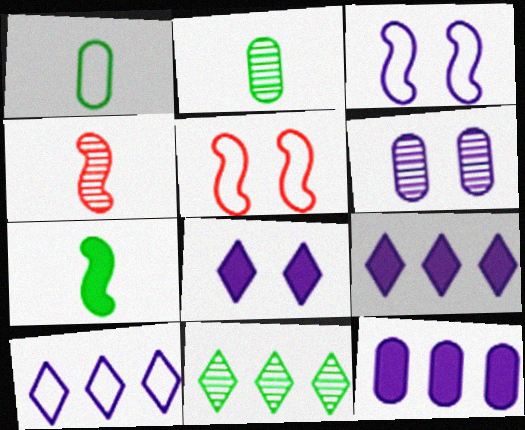[[1, 5, 10], 
[2, 5, 9], 
[3, 6, 8], 
[4, 6, 11]]